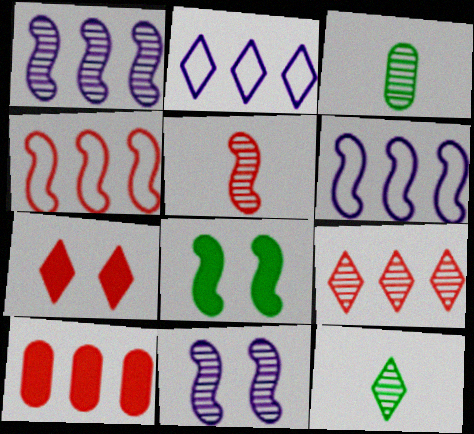[[2, 7, 12], 
[3, 6, 7], 
[3, 9, 11], 
[4, 9, 10], 
[5, 6, 8]]